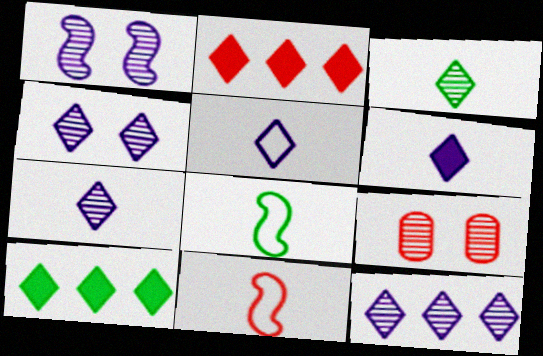[[2, 9, 11], 
[4, 7, 12], 
[5, 6, 7]]